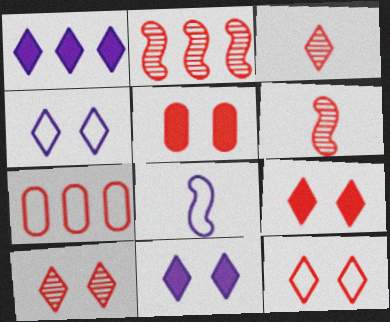[[6, 7, 9], 
[9, 10, 12]]